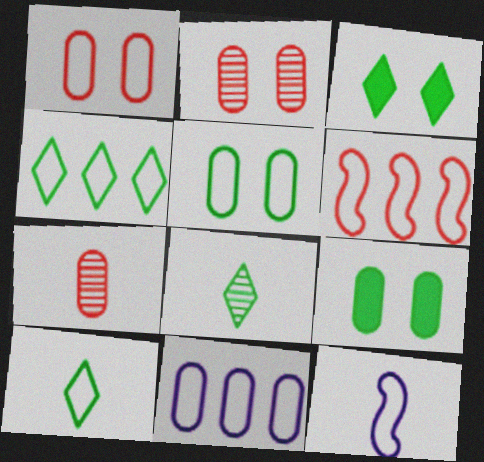[[1, 4, 12], 
[3, 4, 8], 
[4, 6, 11], 
[7, 9, 11]]